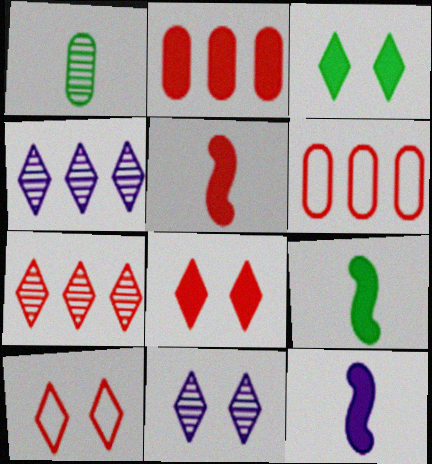[[2, 3, 12], 
[2, 5, 8], 
[3, 10, 11], 
[5, 9, 12], 
[6, 9, 11]]